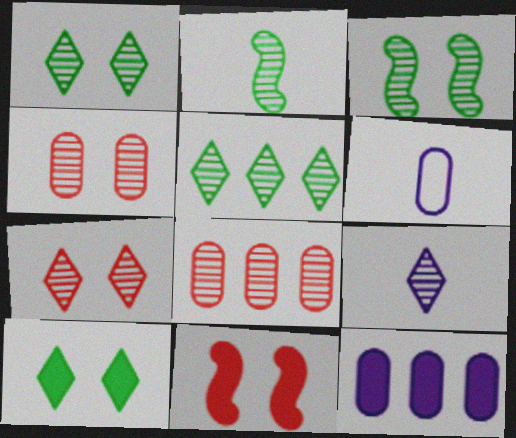[[3, 8, 9], 
[5, 6, 11], 
[5, 7, 9]]